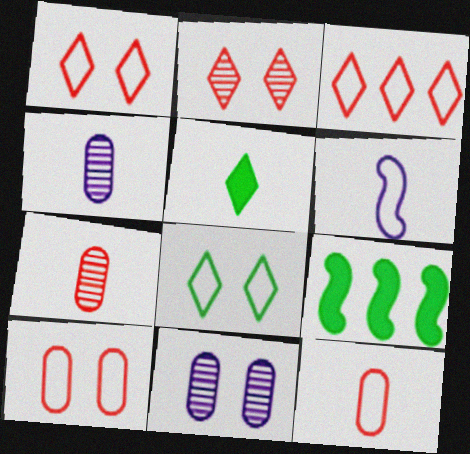[[1, 4, 9], 
[5, 6, 7]]